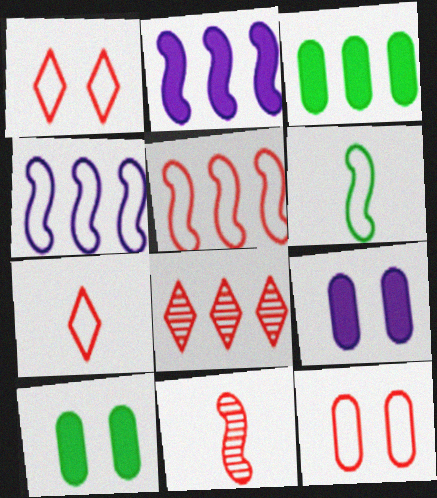[[3, 4, 8], 
[5, 7, 12], 
[6, 8, 9]]